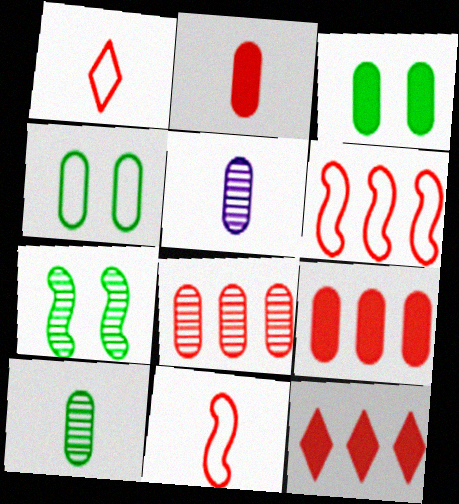[[4, 5, 9], 
[6, 8, 12]]